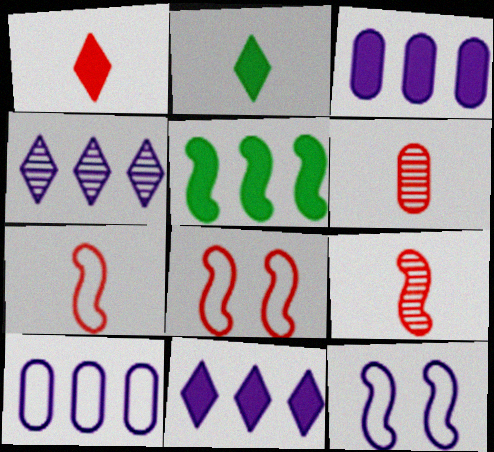[[1, 6, 7], 
[5, 9, 12]]